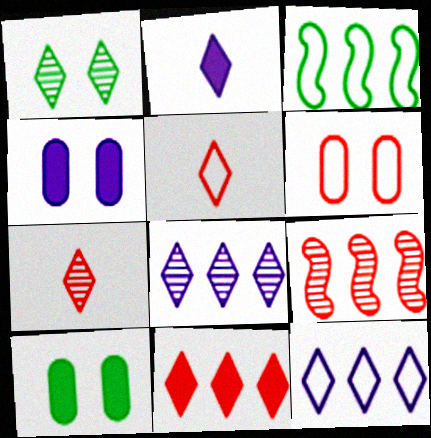[[1, 7, 8], 
[3, 4, 7]]